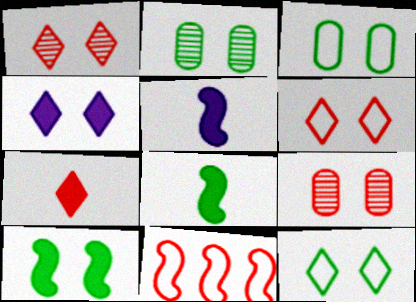[[1, 4, 12], 
[2, 10, 12], 
[7, 9, 11]]